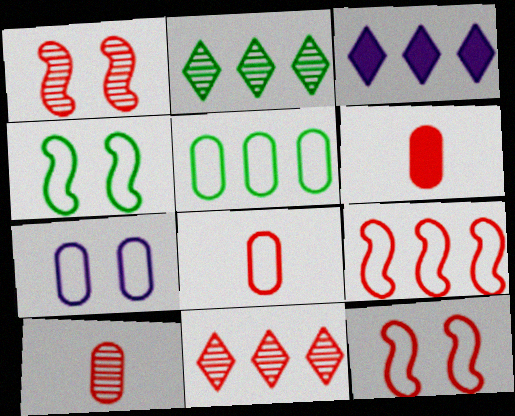[[1, 10, 11], 
[3, 4, 10], 
[5, 7, 8], 
[6, 8, 10], 
[6, 11, 12]]